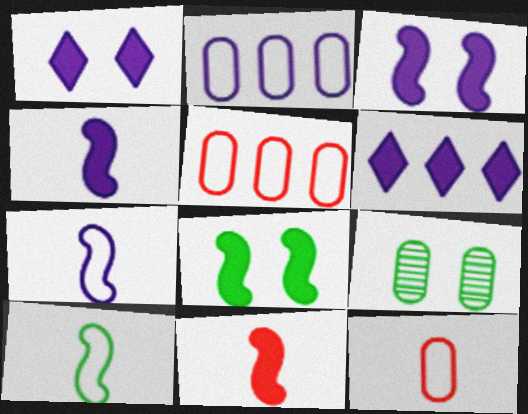[]